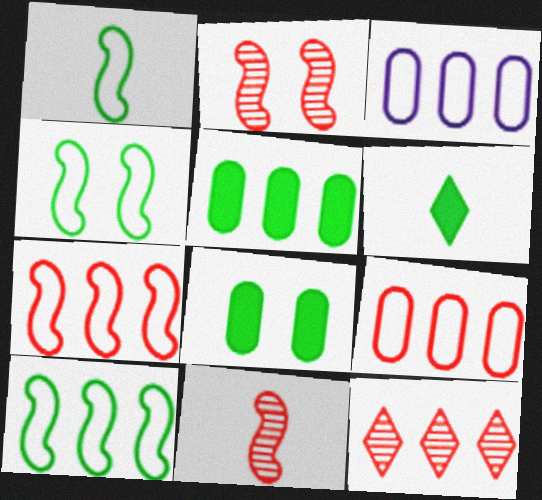[[1, 4, 10], 
[2, 3, 6]]